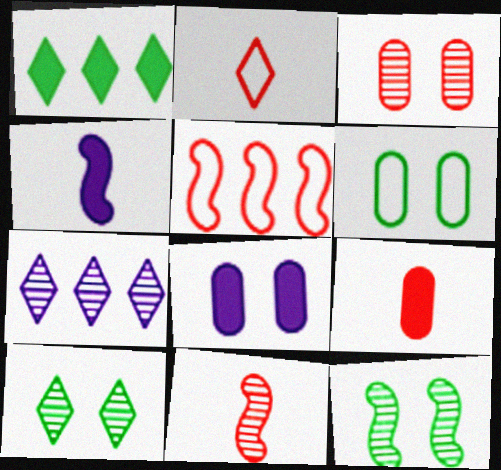[[2, 9, 11], 
[3, 6, 8], 
[4, 5, 12]]